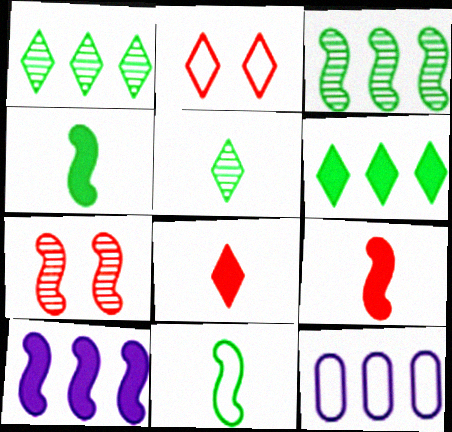[[2, 11, 12], 
[7, 10, 11]]